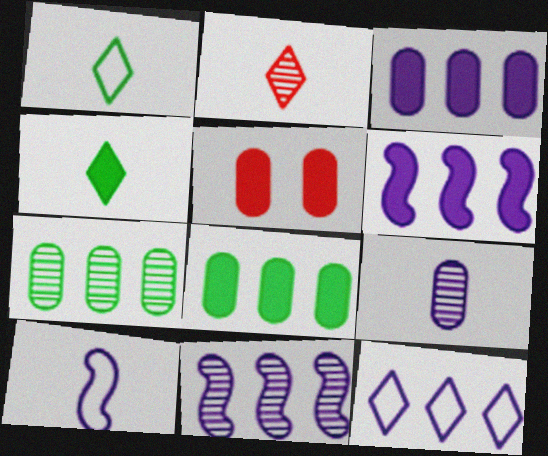[[1, 5, 11], 
[3, 11, 12], 
[4, 5, 6]]